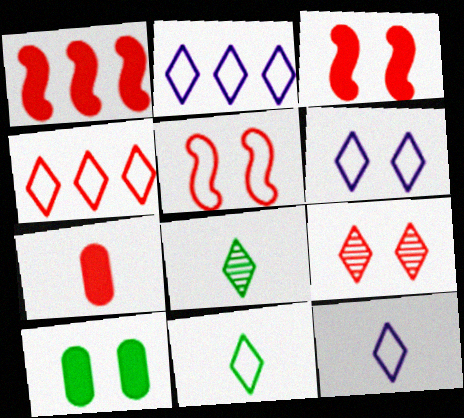[[2, 6, 12], 
[4, 6, 11]]